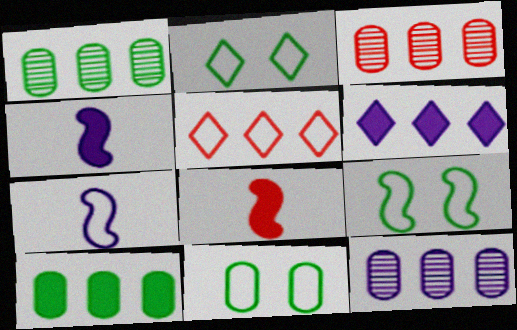[[1, 3, 12], 
[2, 3, 4], 
[2, 8, 12], 
[2, 9, 11], 
[5, 7, 11]]